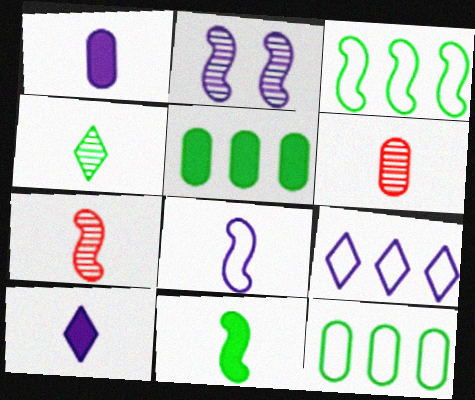[[1, 2, 9], 
[7, 8, 11]]